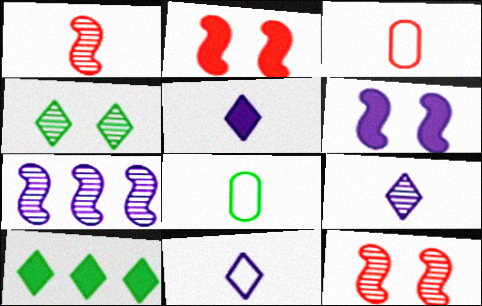[[1, 5, 8], 
[5, 9, 11]]